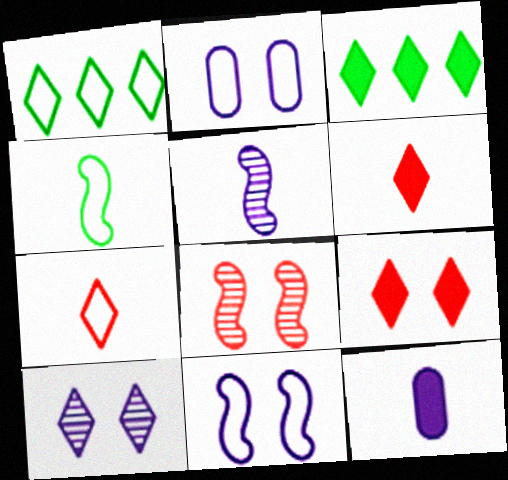[[1, 6, 10], 
[1, 8, 12], 
[3, 7, 10]]